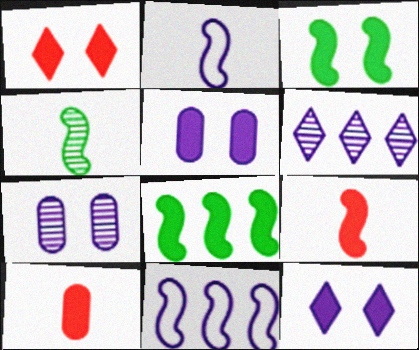[[1, 3, 5], 
[2, 4, 9], 
[2, 5, 6], 
[8, 10, 12]]